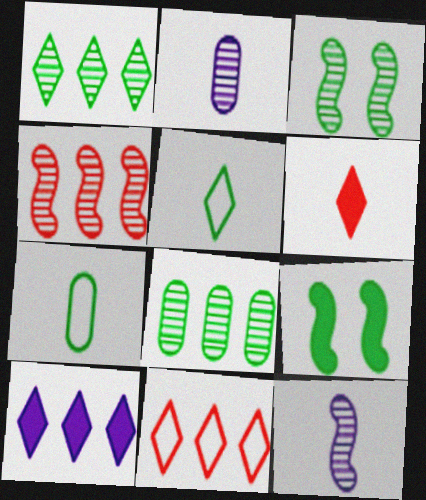[[1, 7, 9], 
[1, 10, 11], 
[2, 9, 11], 
[3, 4, 12], 
[5, 8, 9], 
[6, 7, 12]]